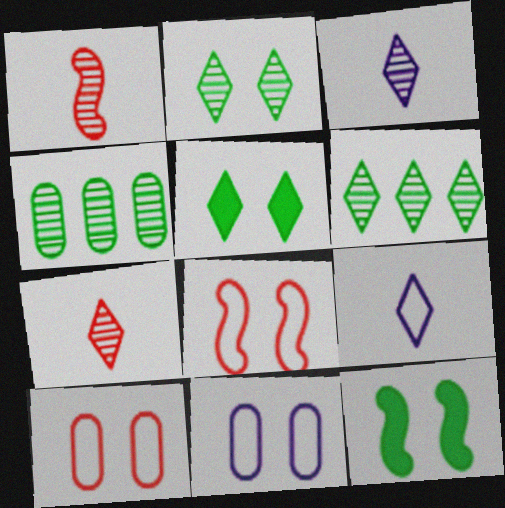[]